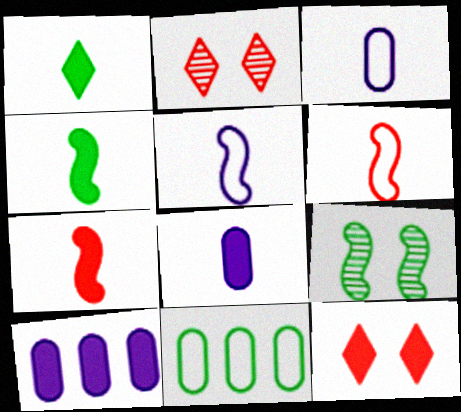[[1, 7, 8], 
[1, 9, 11], 
[4, 10, 12]]